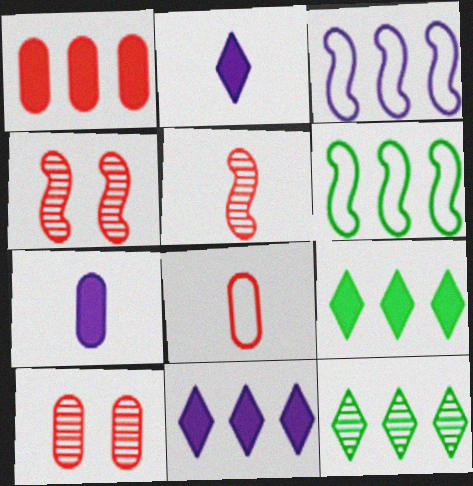[[1, 3, 12], 
[1, 8, 10], 
[2, 6, 10]]